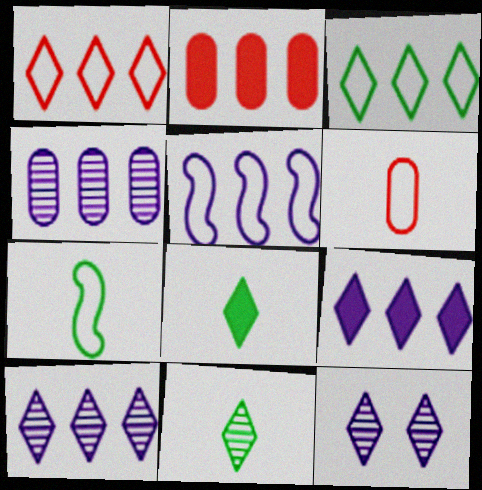[[1, 8, 12], 
[2, 7, 12], 
[4, 5, 9]]